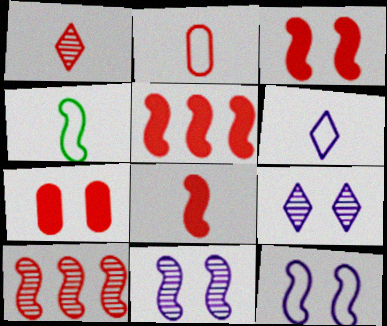[[1, 2, 8], 
[2, 4, 6], 
[3, 5, 8], 
[4, 5, 11]]